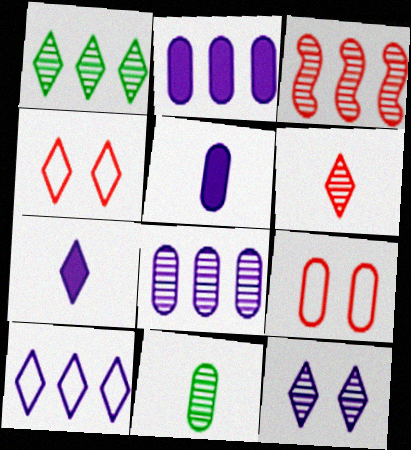[[1, 3, 8], 
[1, 4, 7], 
[1, 6, 12], 
[2, 9, 11], 
[3, 11, 12], 
[7, 10, 12]]